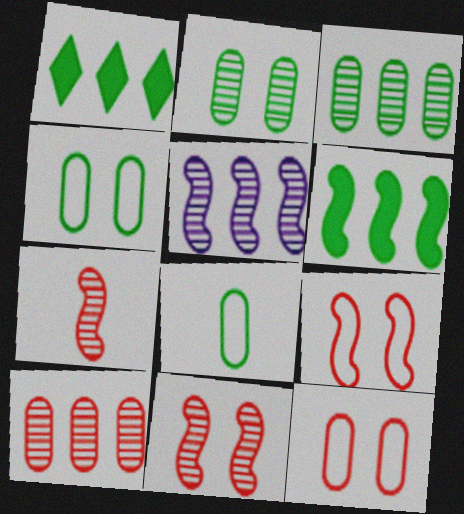[]